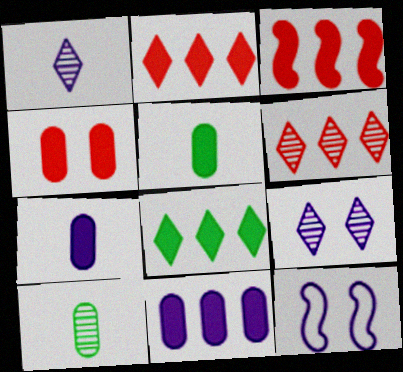[[1, 11, 12], 
[2, 10, 12], 
[3, 8, 11], 
[4, 5, 11], 
[5, 6, 12]]